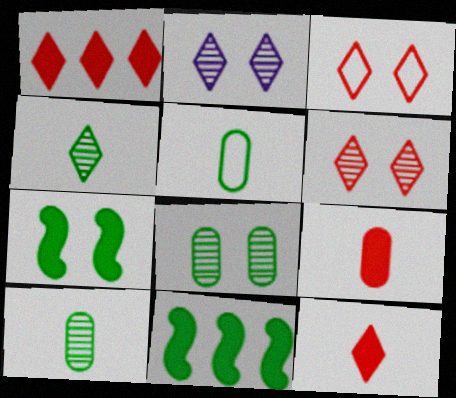[]